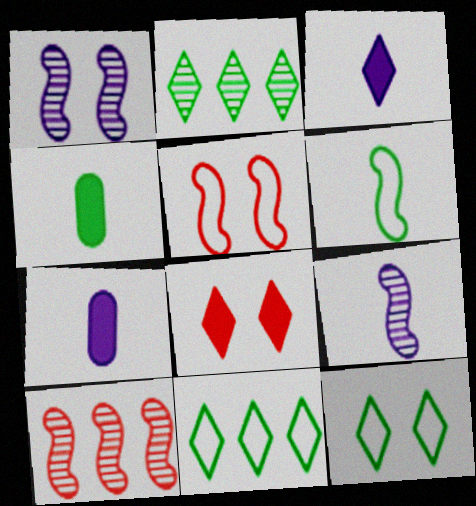[[2, 5, 7], 
[7, 10, 12]]